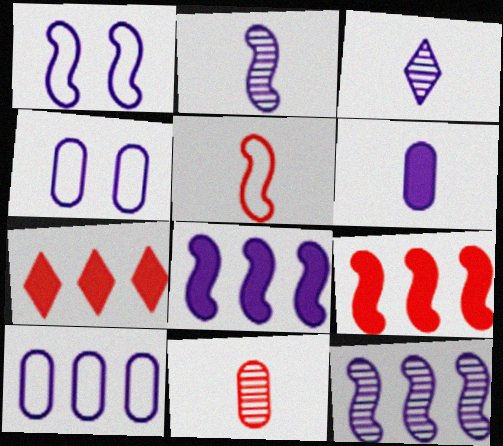[[1, 2, 8], 
[3, 4, 8]]